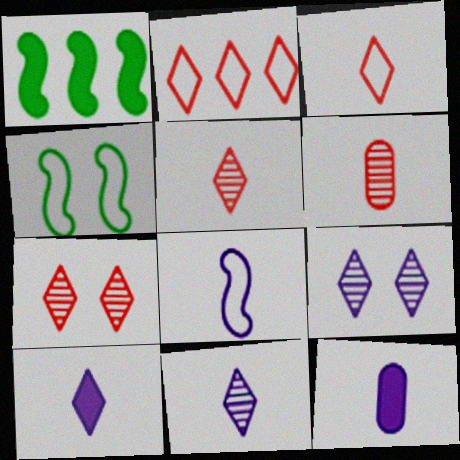[[8, 11, 12]]